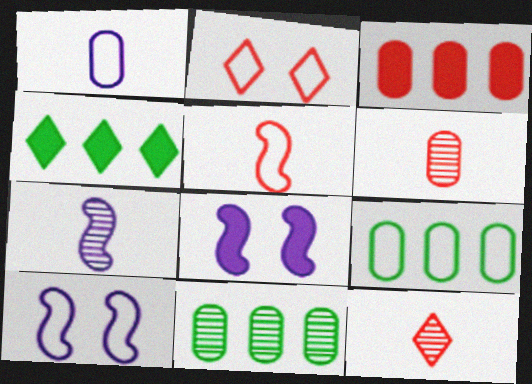[[4, 6, 10], 
[8, 9, 12]]